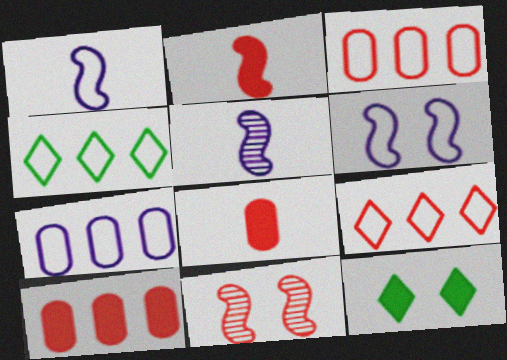[[3, 5, 12], 
[8, 9, 11]]